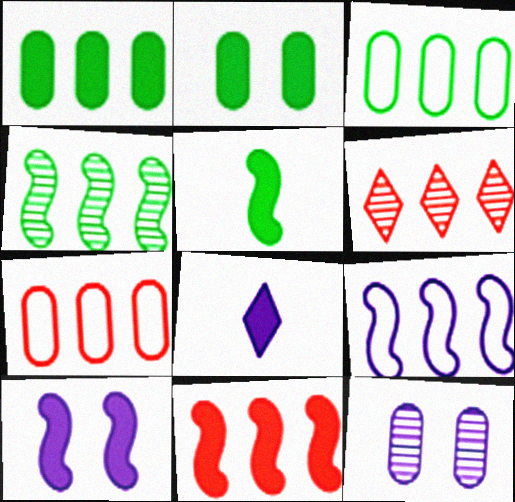[[1, 6, 9], 
[2, 8, 11], 
[4, 9, 11], 
[5, 10, 11], 
[6, 7, 11], 
[8, 9, 12]]